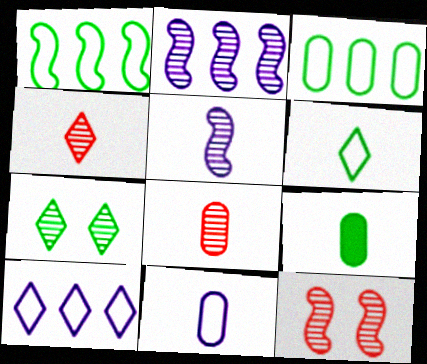[[1, 7, 9], 
[2, 7, 8], 
[8, 9, 11], 
[9, 10, 12]]